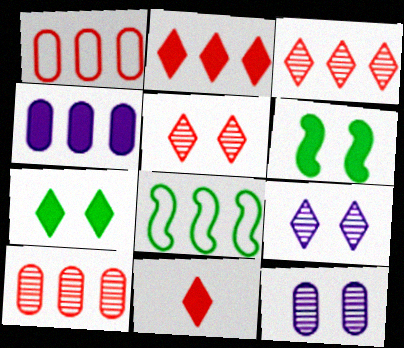[[3, 4, 8], 
[4, 6, 11], 
[8, 11, 12]]